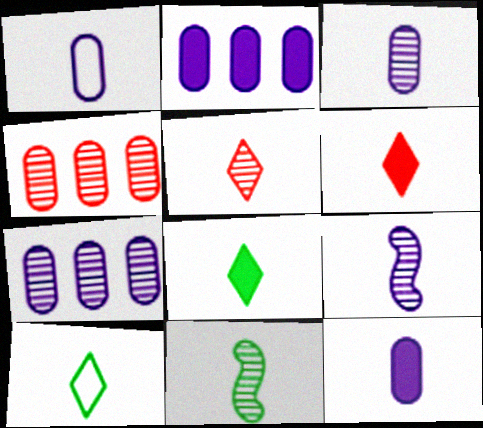[[1, 3, 12], 
[1, 6, 11], 
[3, 5, 11]]